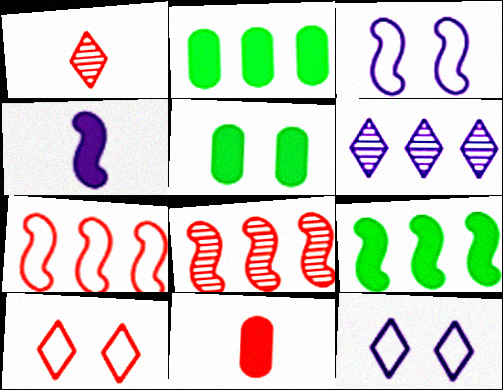[[1, 2, 3], 
[2, 6, 7], 
[8, 10, 11]]